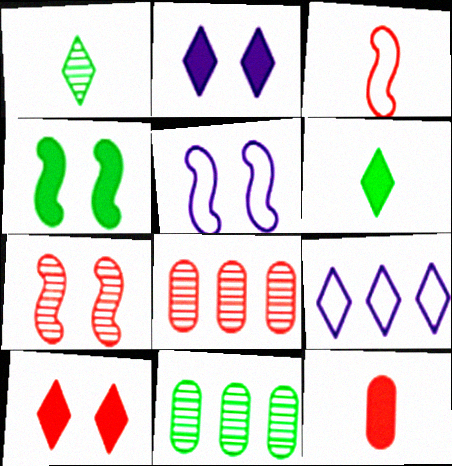[[1, 9, 10], 
[2, 3, 11], 
[3, 8, 10], 
[4, 5, 7], 
[5, 6, 8]]